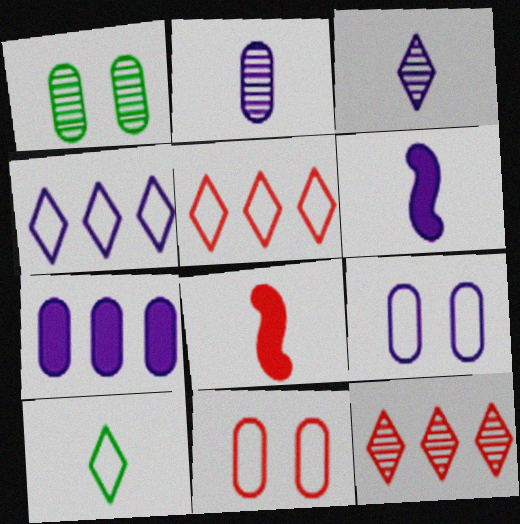[[1, 4, 8], 
[1, 5, 6], 
[2, 7, 9], 
[2, 8, 10], 
[8, 11, 12]]